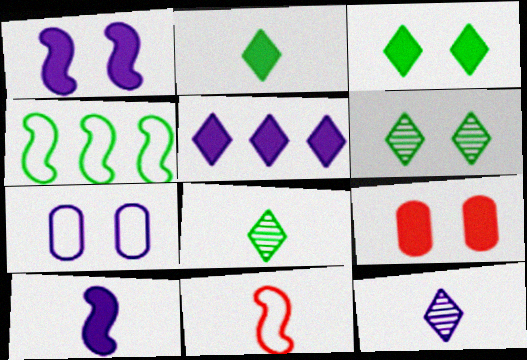[[1, 3, 9], 
[4, 9, 12]]